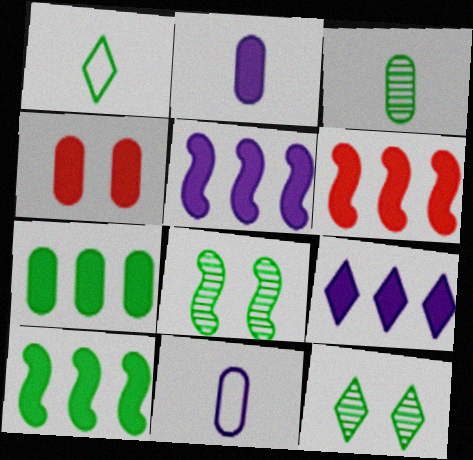[[1, 7, 8], 
[2, 4, 7], 
[5, 6, 10], 
[6, 7, 9], 
[6, 11, 12]]